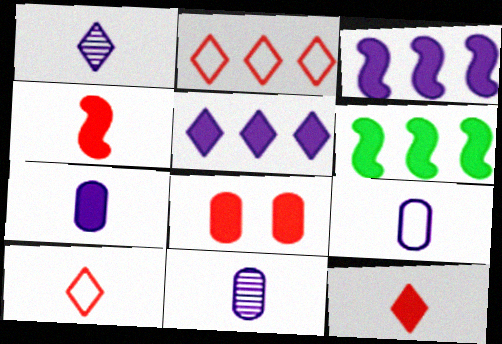[[7, 9, 11]]